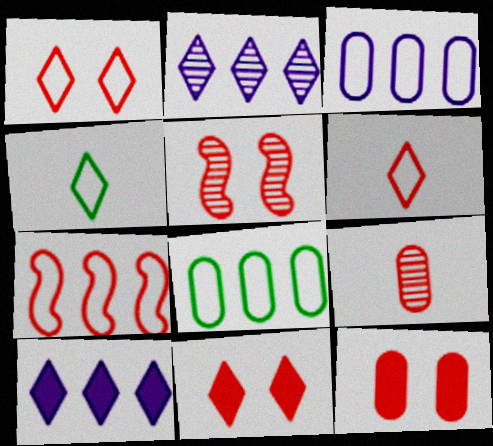[[1, 5, 12], 
[2, 4, 11], 
[7, 9, 11]]